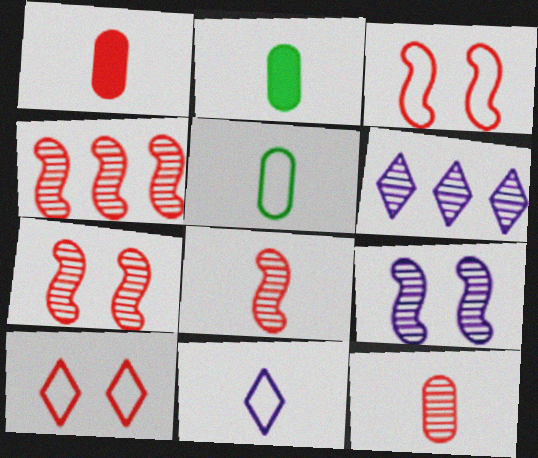[[1, 4, 10], 
[2, 3, 6], 
[2, 8, 11], 
[4, 7, 8]]